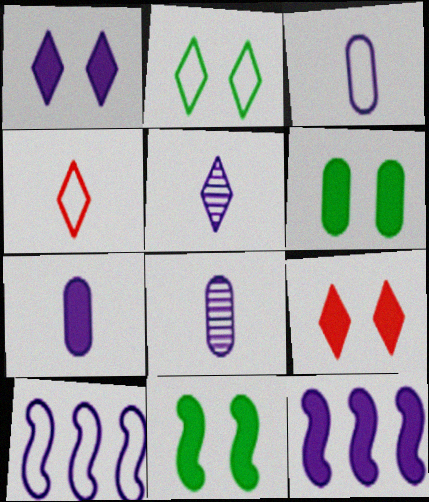[[1, 7, 12], 
[1, 8, 10], 
[3, 7, 8]]